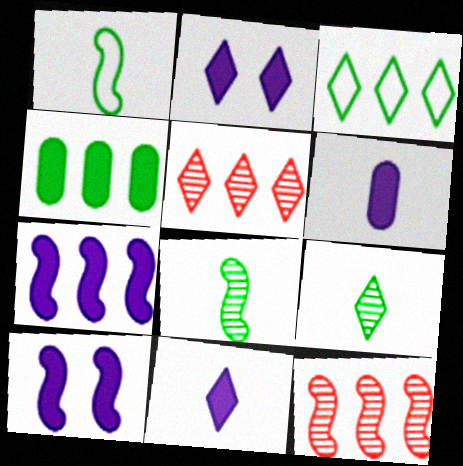[[1, 10, 12], 
[2, 6, 7]]